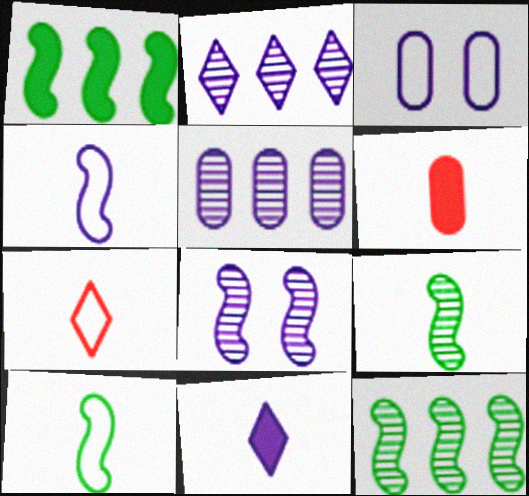[]